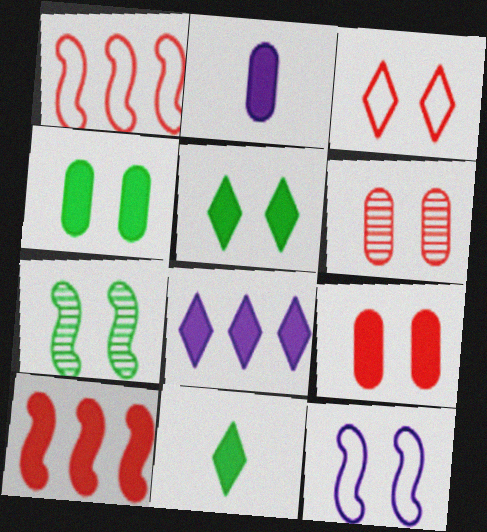[[2, 5, 10], 
[5, 6, 12]]